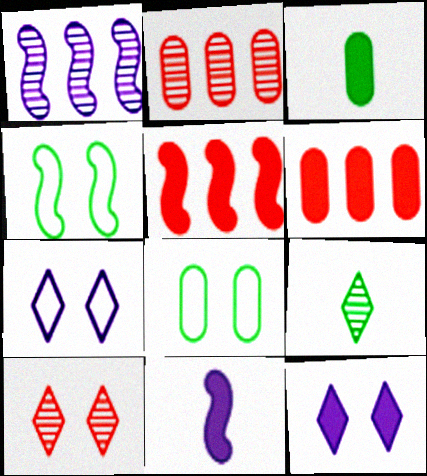[[3, 5, 12]]